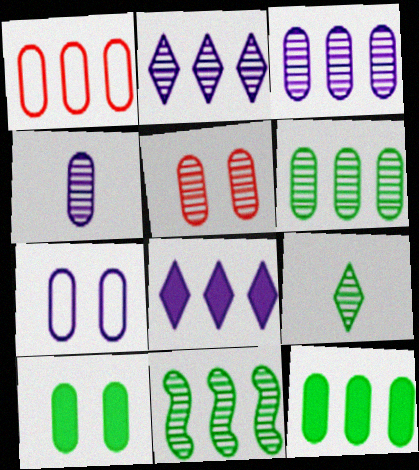[[1, 3, 12], 
[1, 4, 10], 
[1, 8, 11], 
[4, 5, 6], 
[5, 7, 10]]